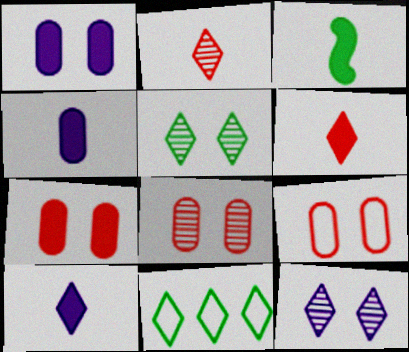[[3, 4, 6], 
[6, 11, 12], 
[7, 8, 9]]